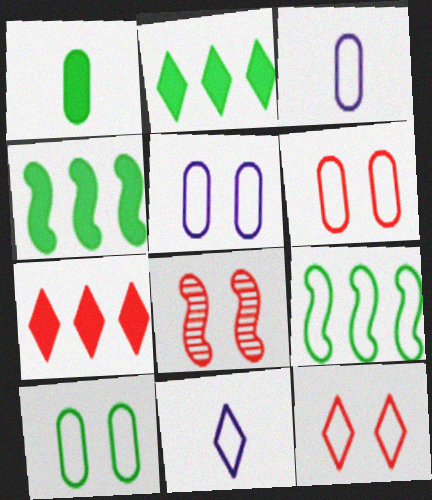[[2, 3, 8], 
[3, 9, 12], 
[5, 6, 10], 
[6, 9, 11]]